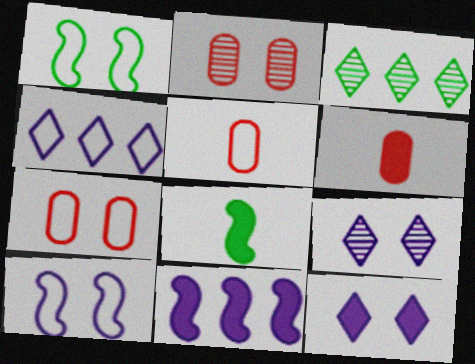[[1, 2, 12], 
[1, 4, 5], 
[2, 4, 8], 
[3, 6, 10]]